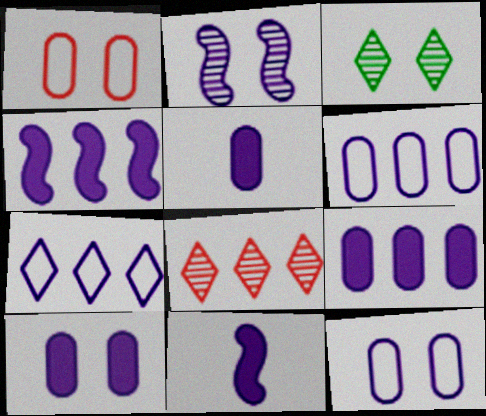[[2, 5, 7], 
[5, 9, 10]]